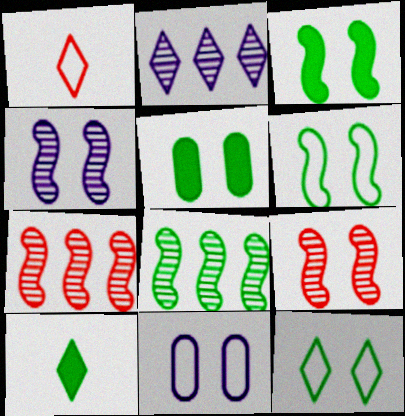[[7, 10, 11]]